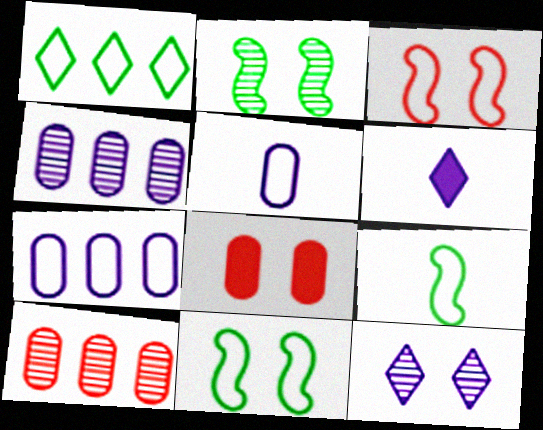[[1, 3, 5], 
[6, 10, 11], 
[8, 11, 12]]